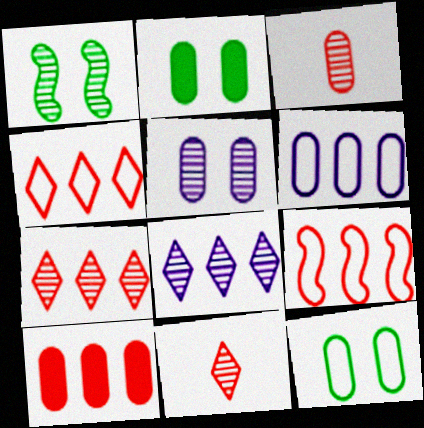[[1, 3, 8], 
[2, 3, 6], 
[7, 9, 10]]